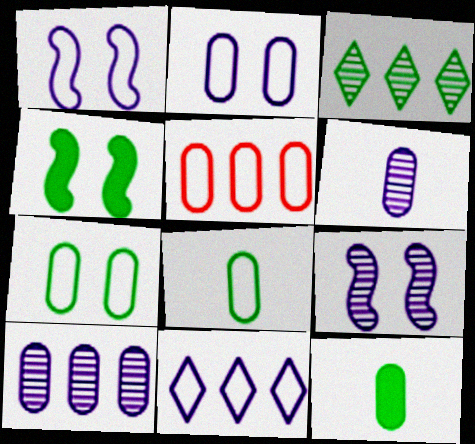[[2, 5, 8], 
[3, 4, 8]]